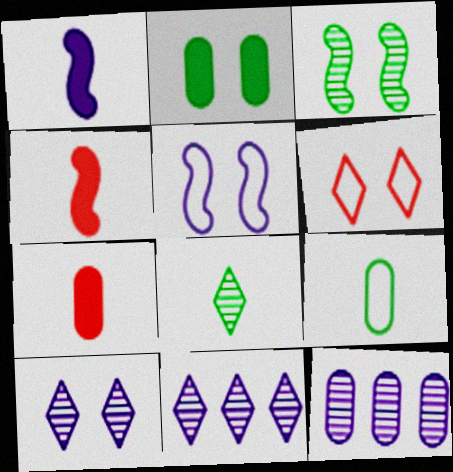[]